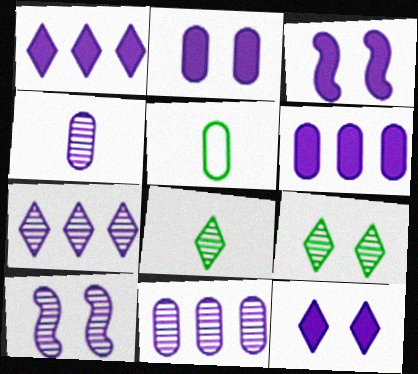[[2, 3, 12], 
[4, 7, 10]]